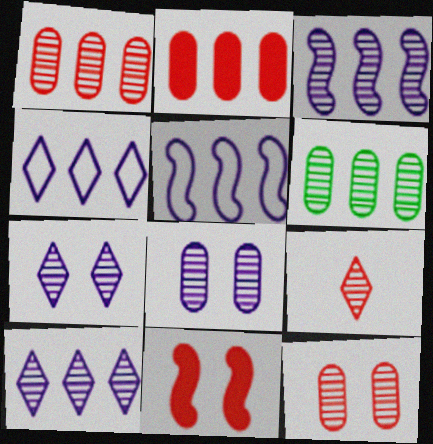[]